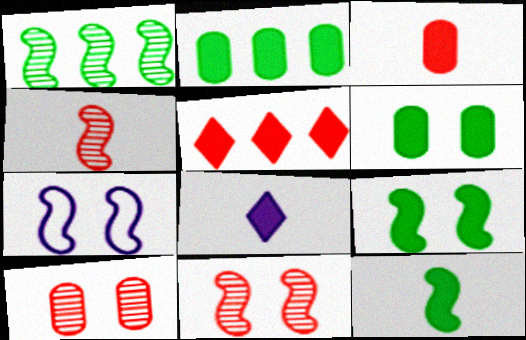[[3, 8, 12], 
[7, 9, 11]]